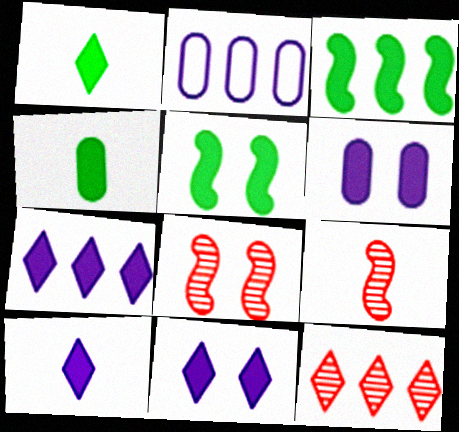[[1, 2, 8], 
[2, 3, 12], 
[7, 10, 11]]